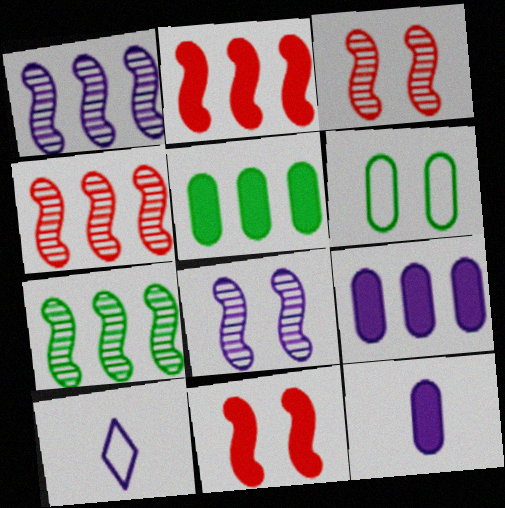[[1, 4, 7], 
[3, 5, 10], 
[8, 9, 10]]